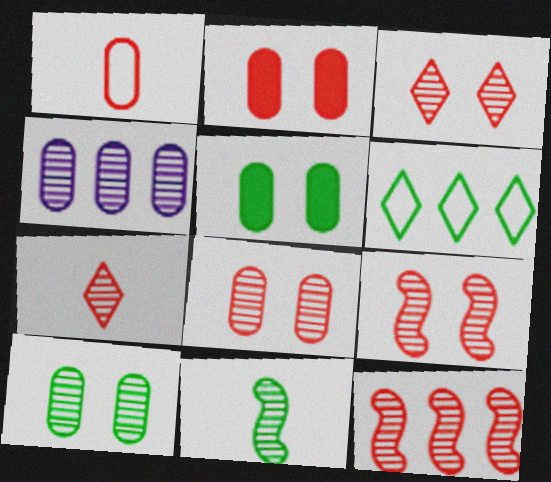[[1, 4, 5], 
[3, 4, 11], 
[3, 8, 9], 
[5, 6, 11], 
[7, 8, 12]]